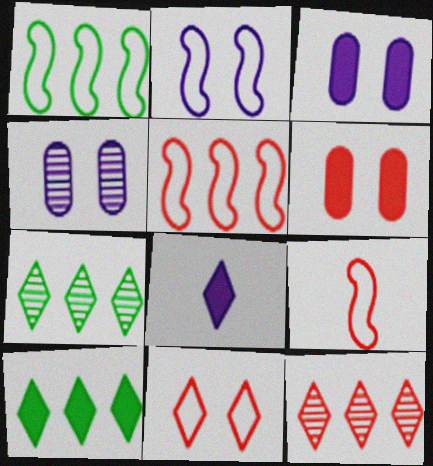[[1, 2, 9], 
[3, 7, 9], 
[4, 9, 10], 
[6, 9, 12], 
[7, 8, 11]]